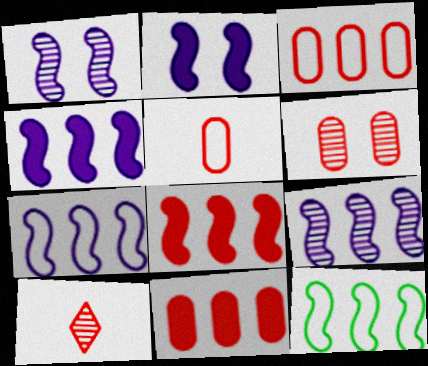[[4, 7, 9], 
[5, 6, 11], 
[8, 9, 12]]